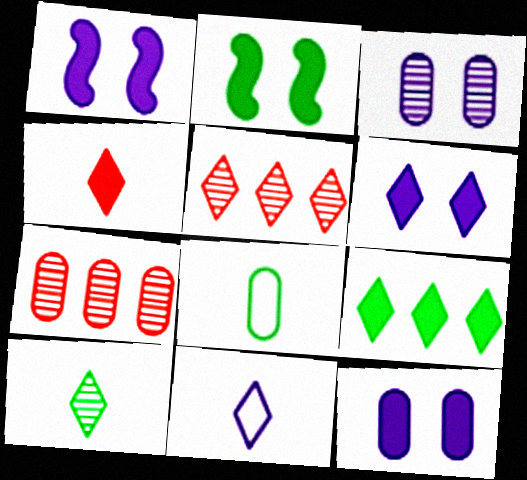[[1, 5, 8], 
[1, 6, 12], 
[2, 7, 11], 
[4, 6, 9], 
[4, 10, 11], 
[7, 8, 12]]